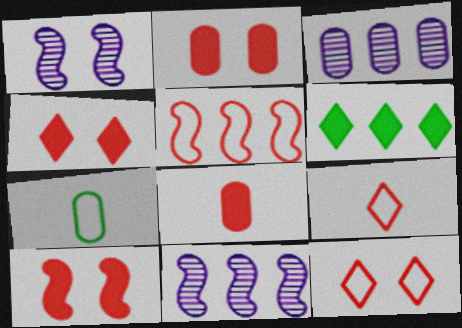[[2, 3, 7], 
[2, 4, 10], 
[3, 5, 6], 
[4, 7, 11]]